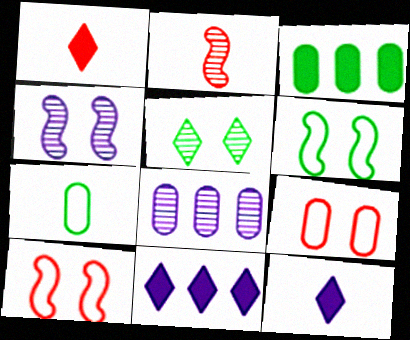[[1, 6, 8], 
[2, 5, 8], 
[2, 7, 12]]